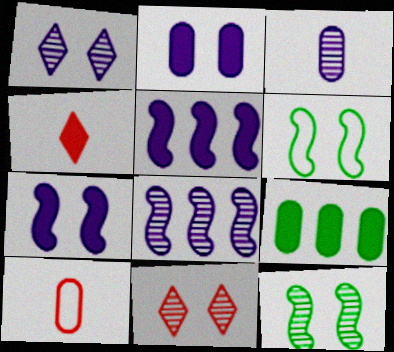[[1, 3, 8], 
[2, 6, 11], 
[4, 7, 9]]